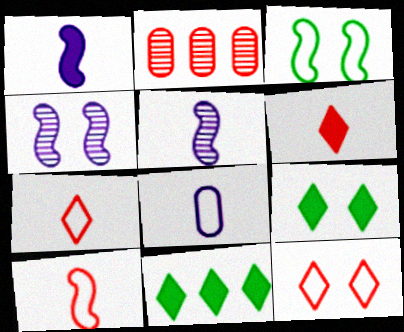[]